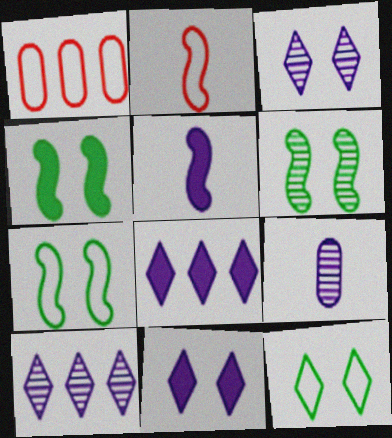[[4, 6, 7]]